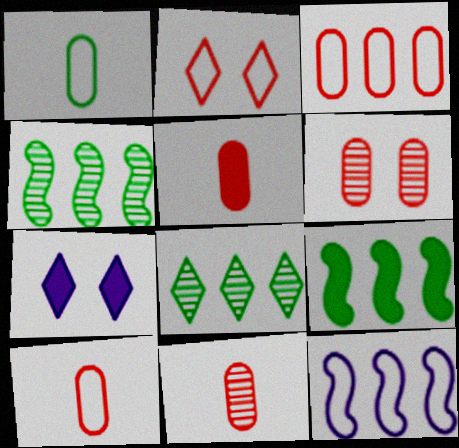[[1, 2, 12], 
[3, 5, 6], 
[4, 7, 10], 
[5, 7, 9], 
[5, 10, 11]]